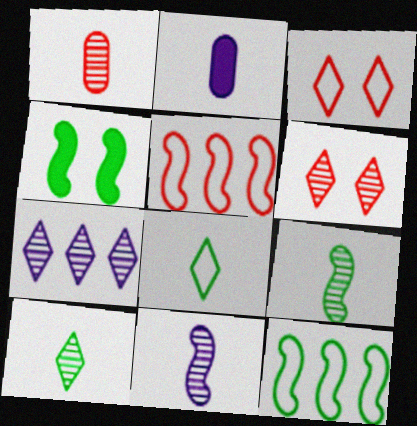[[1, 10, 11], 
[2, 6, 12], 
[4, 5, 11], 
[4, 9, 12], 
[6, 7, 10]]